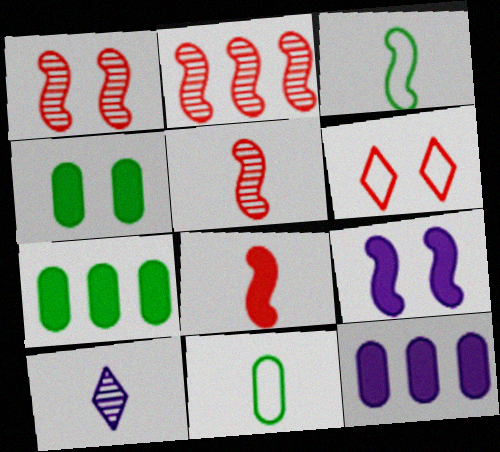[[1, 2, 5], 
[2, 3, 9], 
[8, 10, 11]]